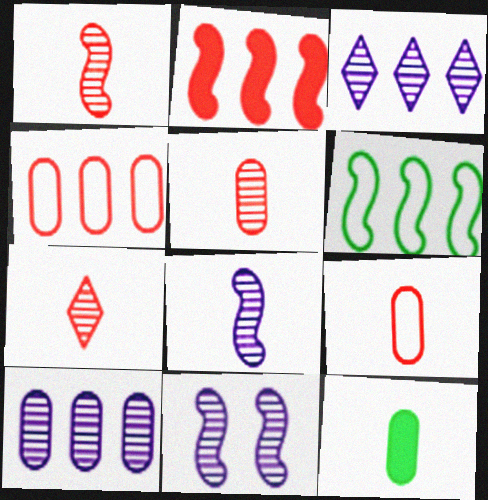[[1, 5, 7]]